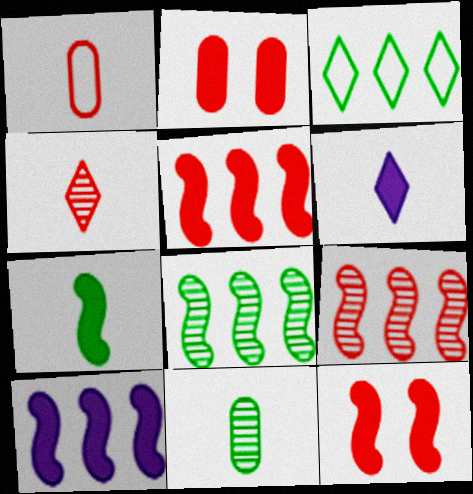[[7, 10, 12]]